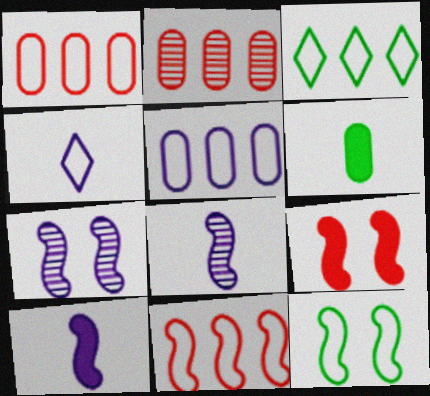[[1, 4, 12], 
[3, 5, 11], 
[7, 9, 12]]